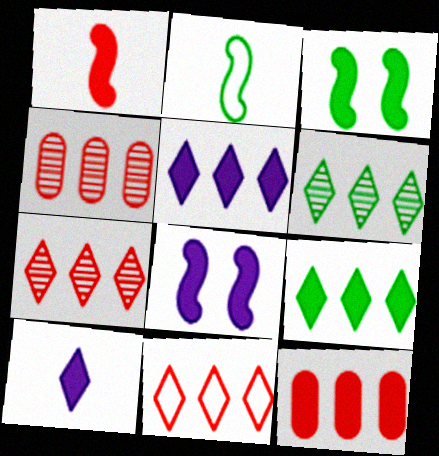[[3, 10, 12], 
[5, 6, 11]]